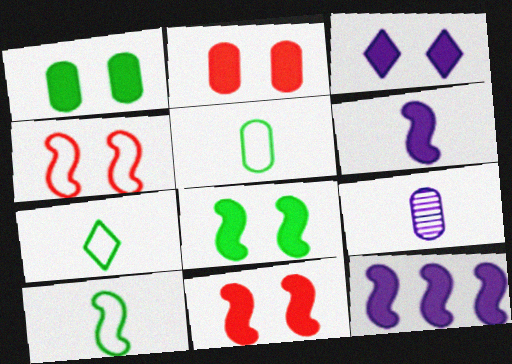[[1, 3, 11], 
[2, 3, 8], 
[5, 7, 10]]